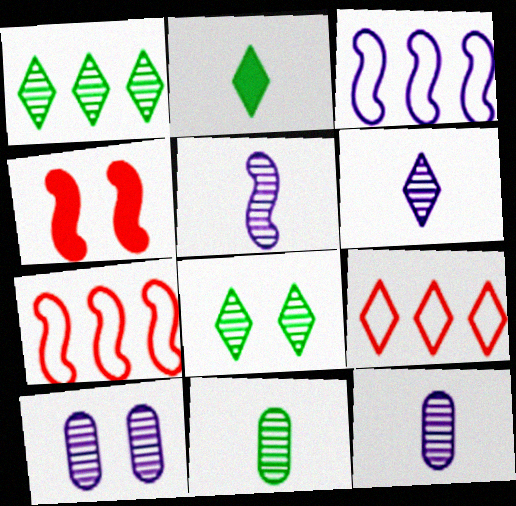[[2, 7, 10], 
[5, 6, 12]]